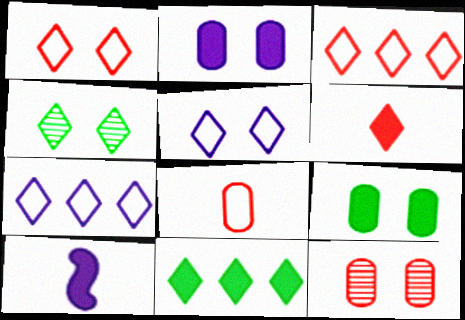[[4, 6, 7]]